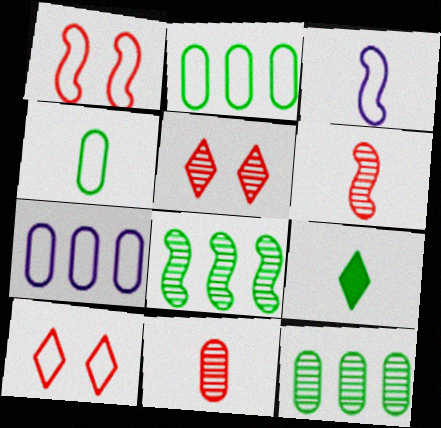[[2, 3, 10], 
[3, 9, 11]]